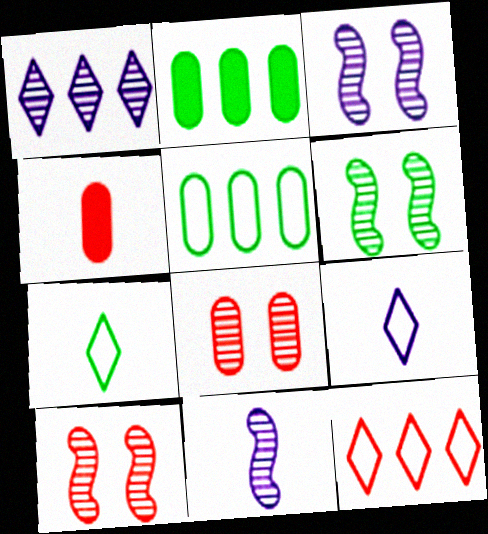[[2, 6, 7], 
[2, 9, 10], 
[3, 6, 10], 
[4, 7, 11], 
[4, 10, 12]]